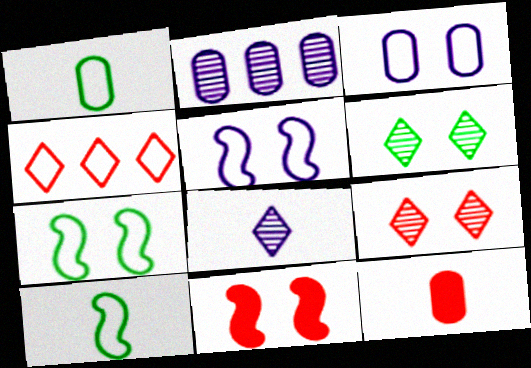[[1, 4, 5], 
[3, 4, 10], 
[3, 6, 11], 
[8, 10, 12]]